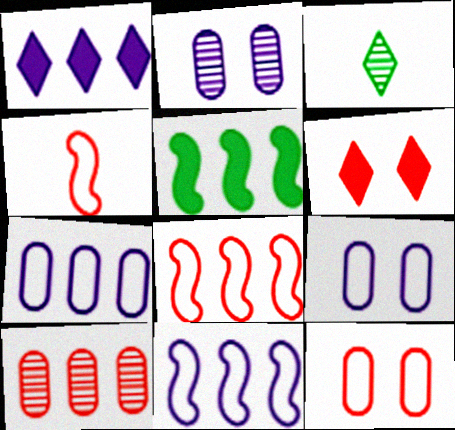[[4, 6, 10]]